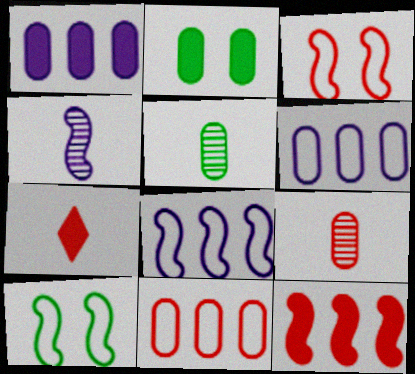[[2, 6, 9], 
[4, 10, 12]]